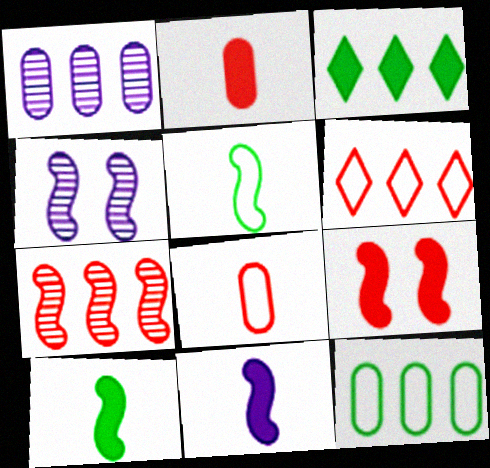[[3, 4, 8]]